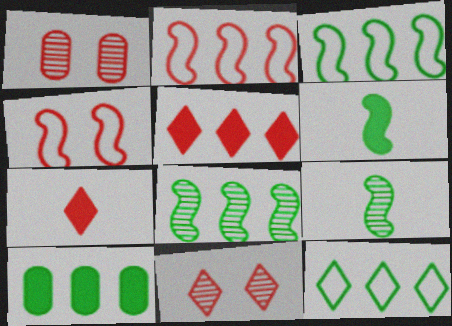[[1, 2, 7], 
[8, 10, 12]]